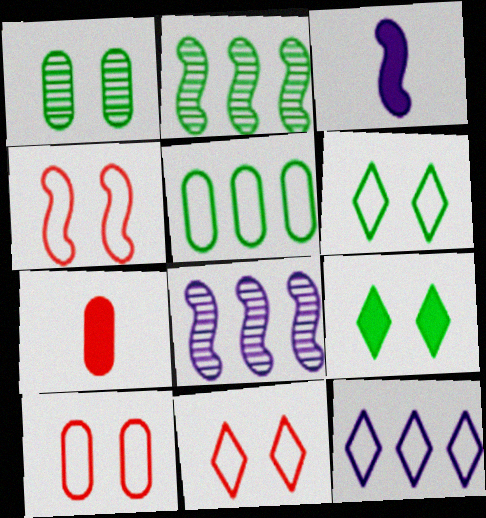[[2, 3, 4], 
[4, 10, 11], 
[6, 7, 8]]